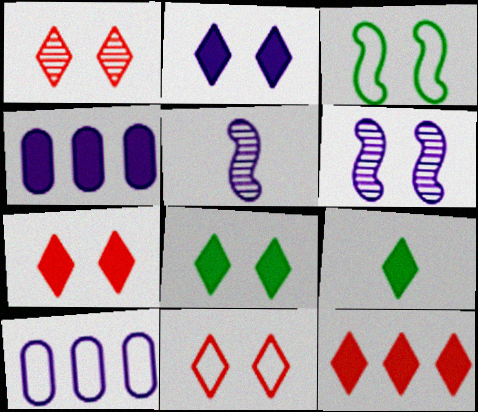[[1, 7, 11], 
[2, 5, 10], 
[2, 7, 8], 
[2, 9, 12]]